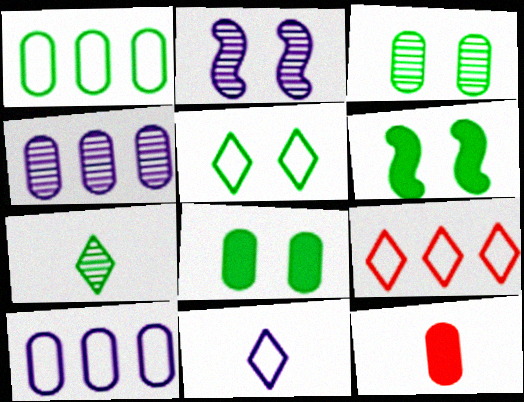[[1, 6, 7], 
[3, 5, 6], 
[3, 10, 12], 
[5, 9, 11]]